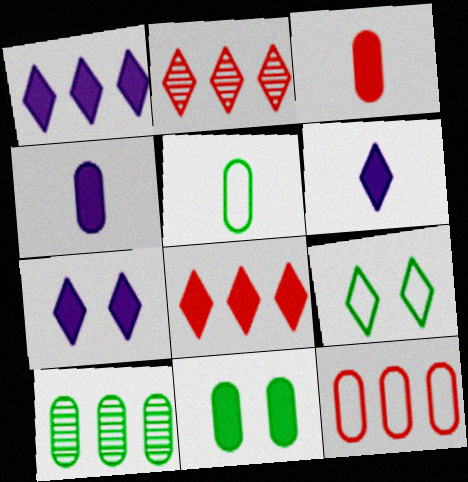[[1, 6, 7], 
[2, 6, 9], 
[5, 10, 11]]